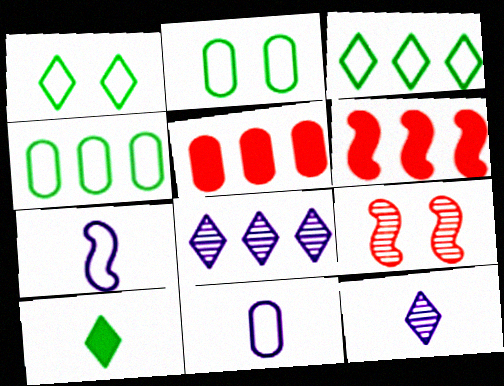[[2, 6, 12], 
[4, 6, 8]]